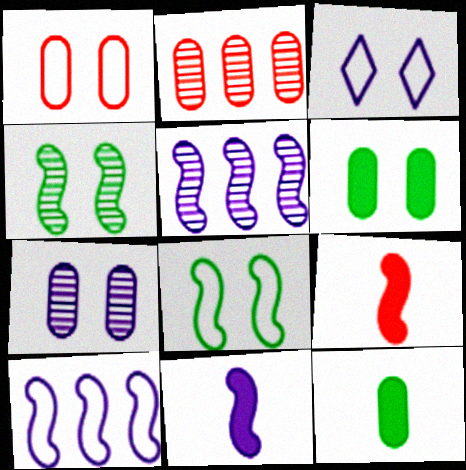[[1, 3, 8], 
[1, 6, 7], 
[4, 9, 10], 
[5, 8, 9]]